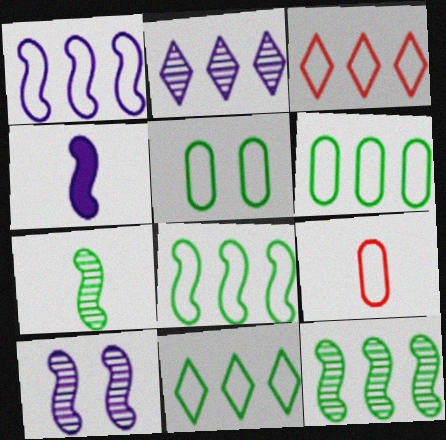[[1, 3, 6], 
[1, 4, 10], 
[6, 8, 11]]